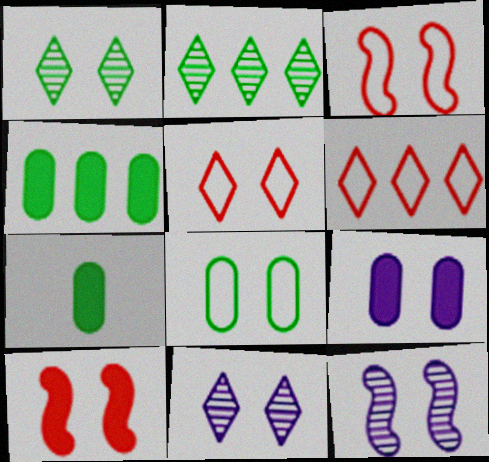[[1, 3, 9], 
[6, 7, 12], 
[8, 10, 11]]